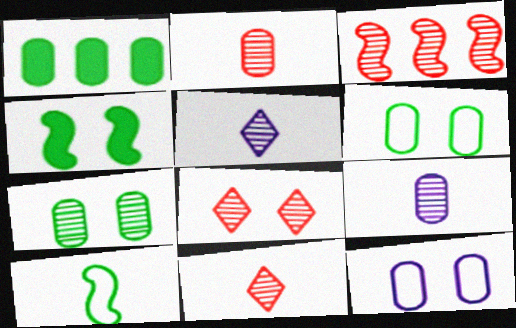[[1, 2, 12], 
[2, 3, 8], 
[3, 5, 7], 
[4, 8, 12]]